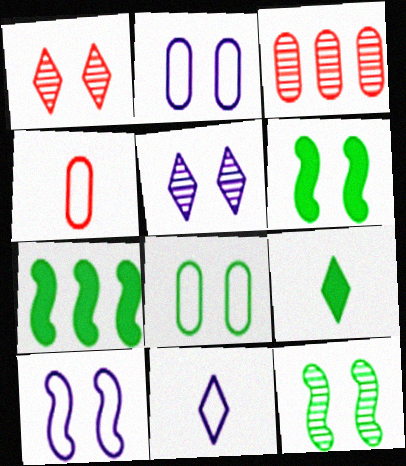[[1, 2, 6], 
[3, 6, 11], 
[3, 9, 10], 
[4, 5, 7]]